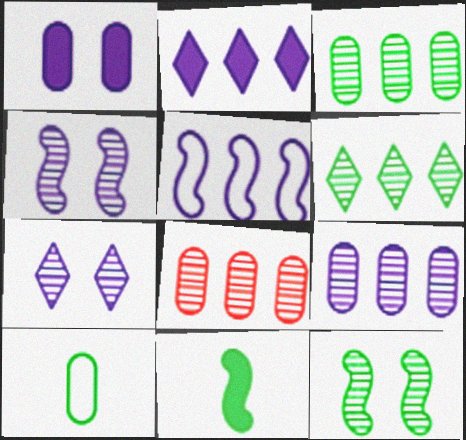[[1, 8, 10], 
[2, 5, 9], 
[3, 8, 9]]